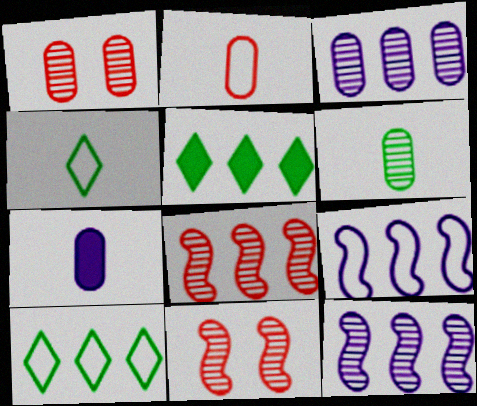[[1, 3, 6], 
[2, 6, 7], 
[7, 10, 11]]